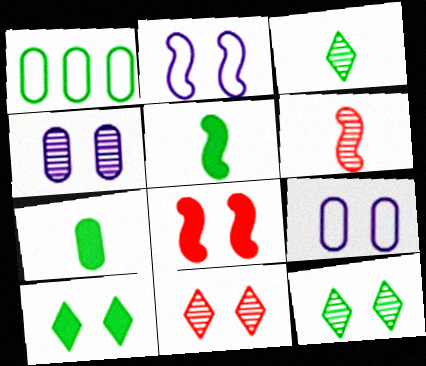[[1, 5, 12], 
[8, 9, 12]]